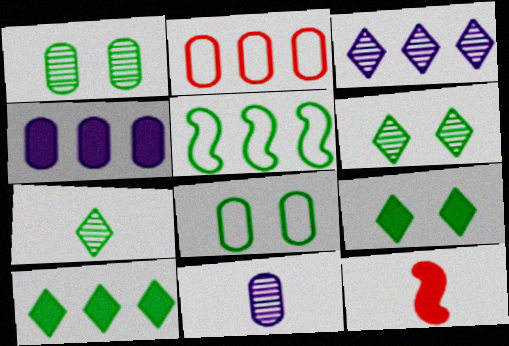[[3, 8, 12], 
[4, 9, 12]]